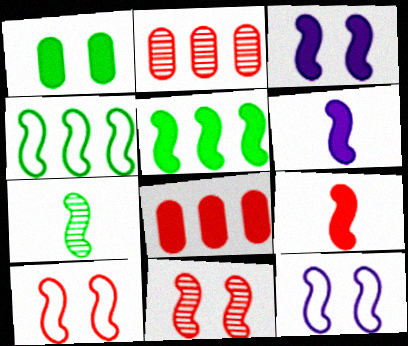[[3, 5, 9], 
[4, 6, 11]]